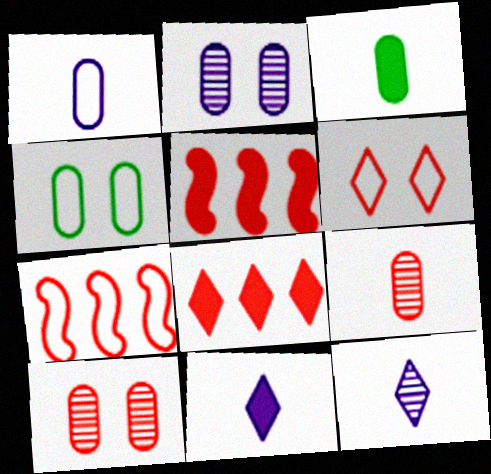[[1, 3, 9], 
[4, 5, 12], 
[5, 6, 9]]